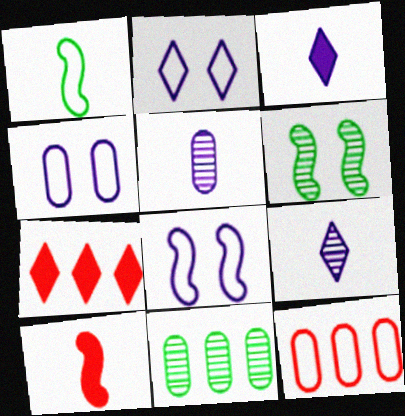[[1, 2, 12], 
[2, 4, 8], 
[2, 10, 11], 
[3, 6, 12]]